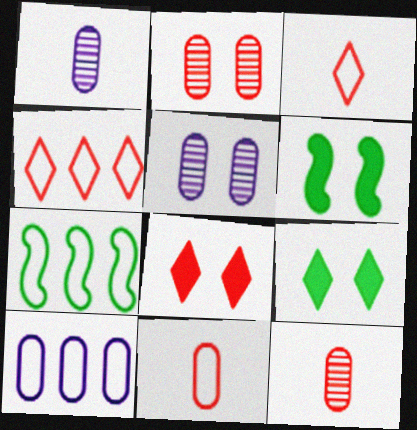[[1, 4, 6], 
[1, 7, 8], 
[4, 7, 10]]